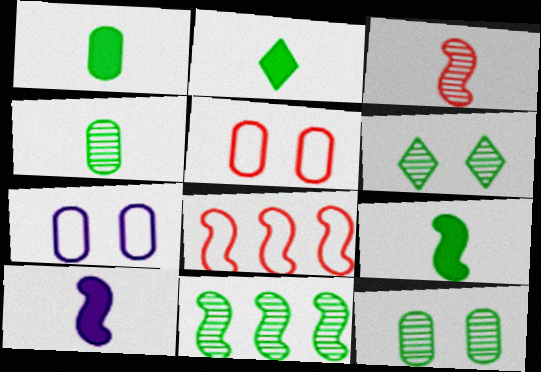[[1, 2, 9], 
[4, 6, 11]]